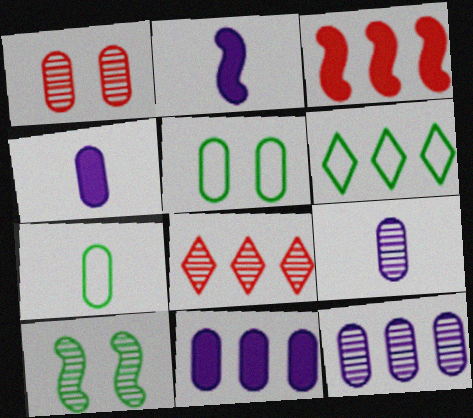[[1, 2, 6], 
[1, 7, 11], 
[2, 5, 8], 
[3, 6, 12], 
[8, 9, 10]]